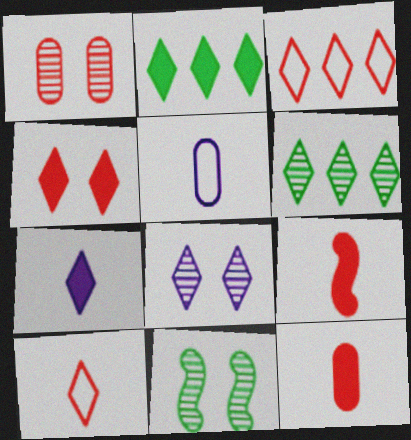[[1, 3, 9], 
[1, 8, 11], 
[2, 4, 7], 
[2, 8, 10]]